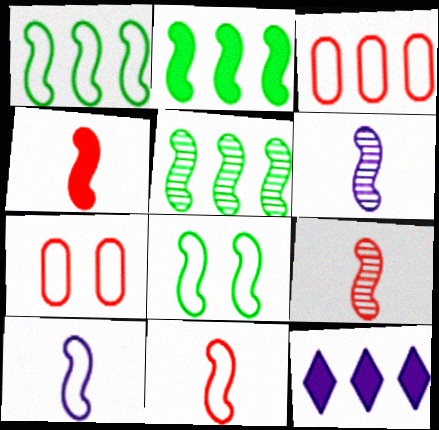[[1, 2, 5], 
[3, 5, 12], 
[4, 9, 11]]